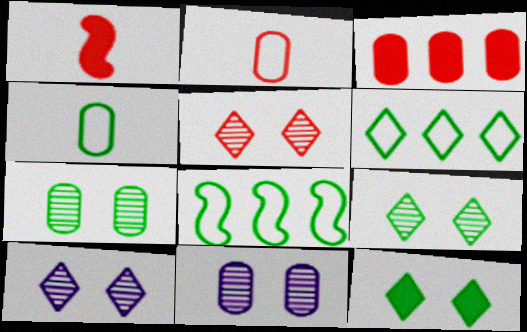[[1, 6, 11], 
[3, 4, 11], 
[5, 9, 10]]